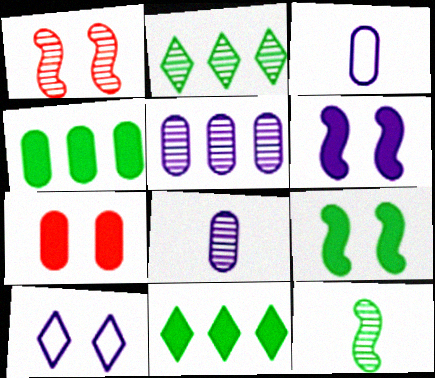[[1, 2, 8], 
[1, 3, 11]]